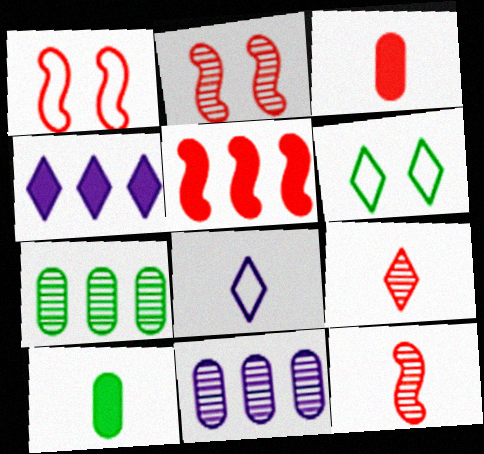[[1, 5, 12], 
[4, 6, 9], 
[8, 10, 12]]